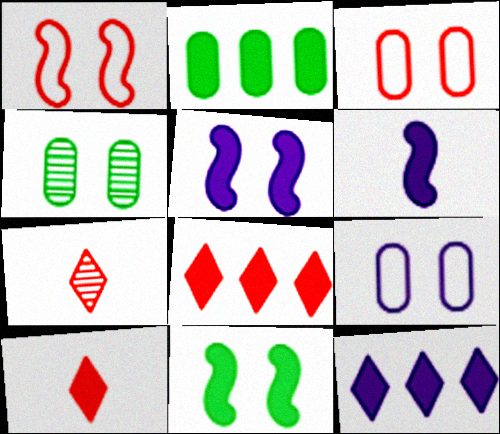[[2, 5, 10]]